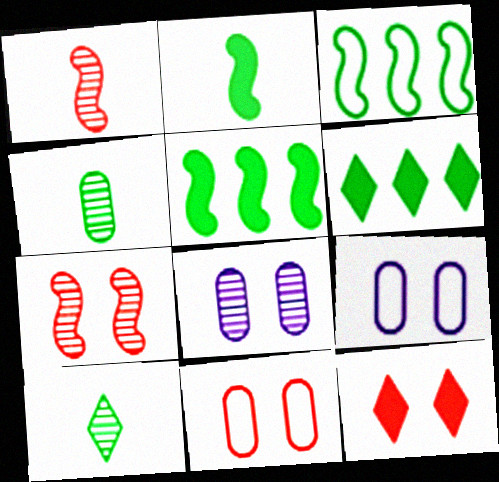[[1, 6, 9], 
[7, 11, 12]]